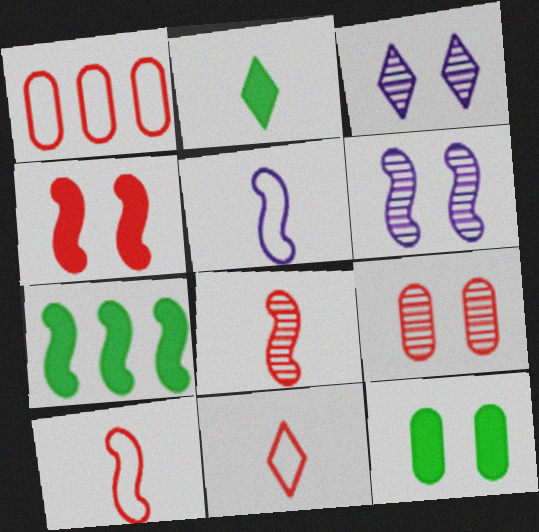[[1, 2, 6], 
[2, 7, 12], 
[6, 7, 10]]